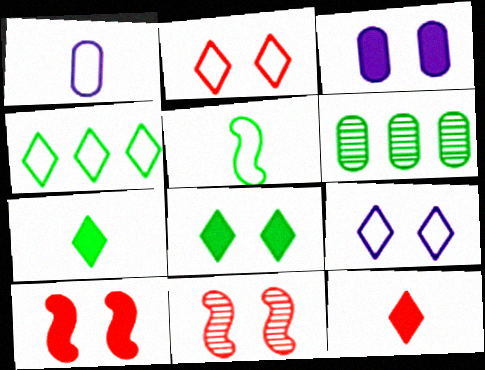[[3, 8, 10], 
[5, 6, 8]]